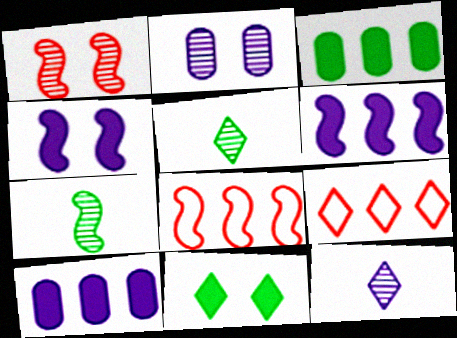[[4, 7, 8], 
[9, 11, 12]]